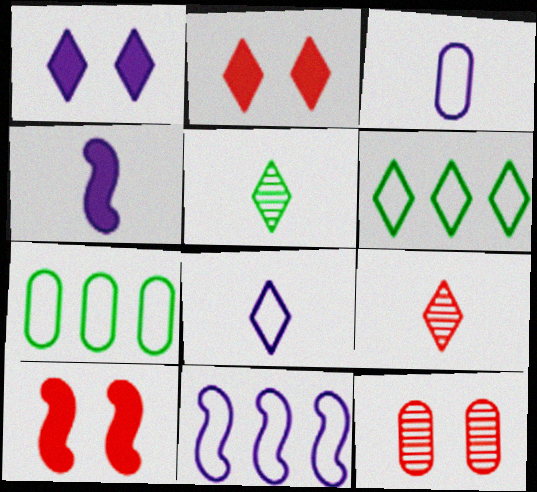[[1, 6, 9], 
[4, 6, 12]]